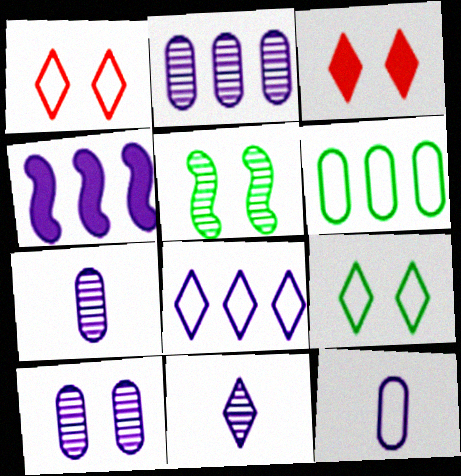[[2, 4, 8], 
[2, 7, 10]]